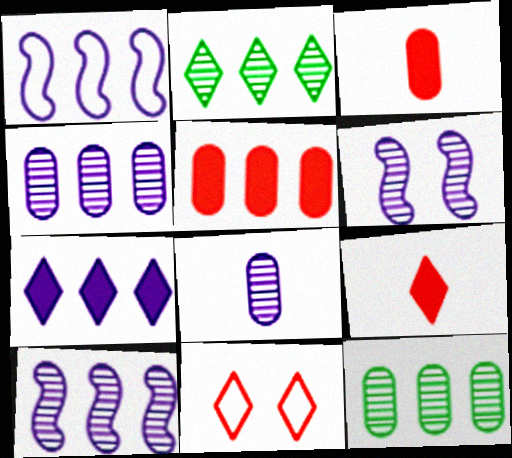[[1, 2, 5], 
[1, 4, 7]]